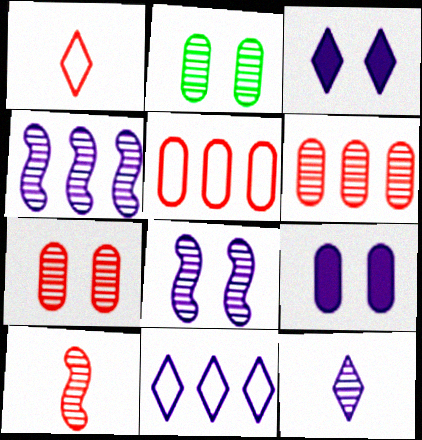[[3, 11, 12]]